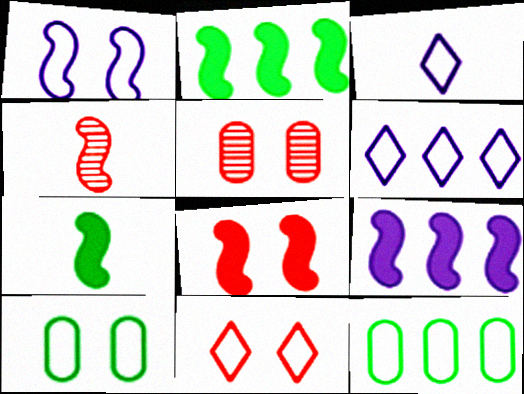[[1, 2, 4], 
[1, 10, 11], 
[2, 3, 5], 
[5, 6, 7], 
[5, 8, 11], 
[7, 8, 9]]